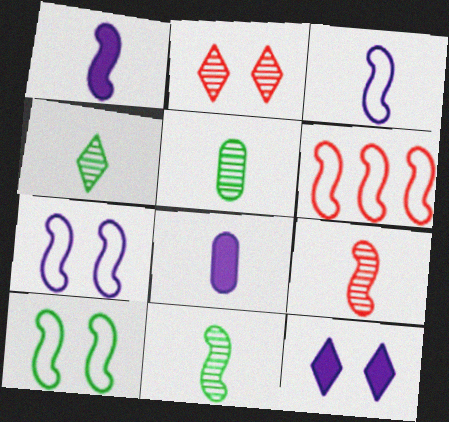[[3, 6, 10], 
[4, 5, 11], 
[5, 6, 12]]